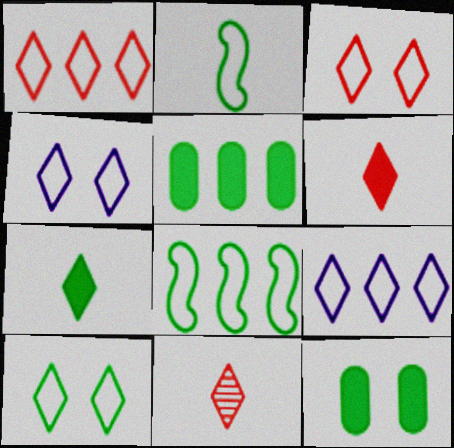[[3, 4, 10]]